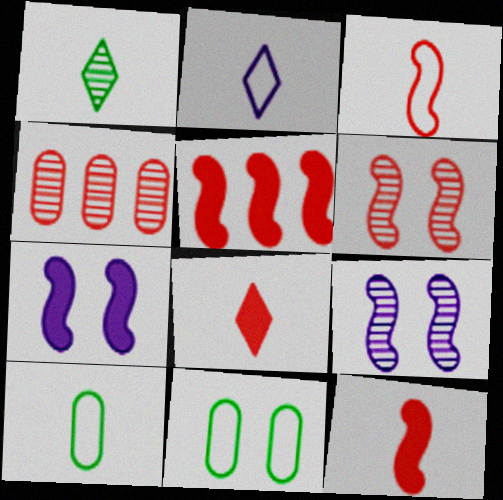[[1, 2, 8], 
[1, 4, 9], 
[2, 3, 10], 
[3, 5, 6]]